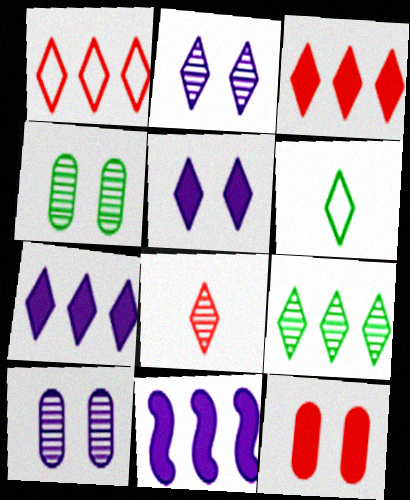[[1, 7, 9], 
[2, 3, 6], 
[2, 8, 9]]